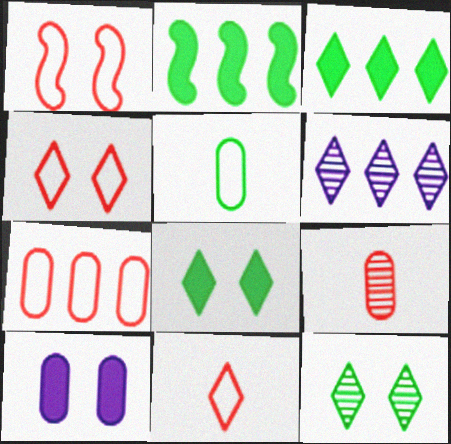[[1, 7, 11], 
[1, 10, 12], 
[2, 5, 12], 
[2, 6, 7], 
[6, 8, 11]]